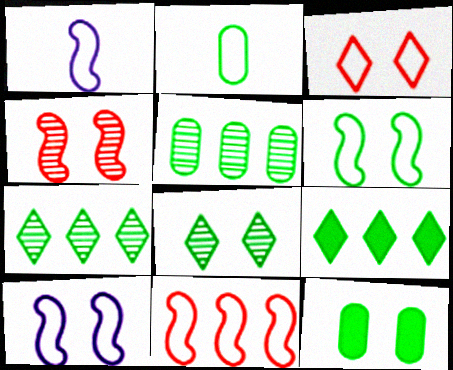[[1, 6, 11], 
[2, 5, 12], 
[6, 8, 12]]